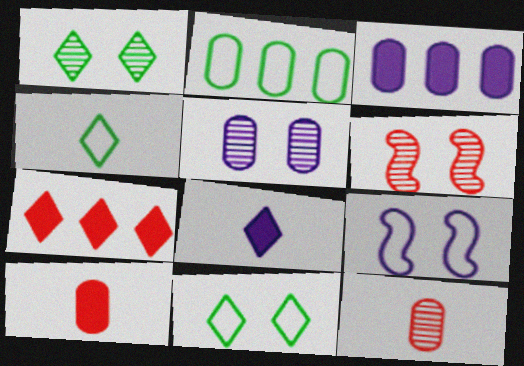[[1, 5, 6], 
[2, 5, 10], 
[2, 6, 8], 
[3, 4, 6]]